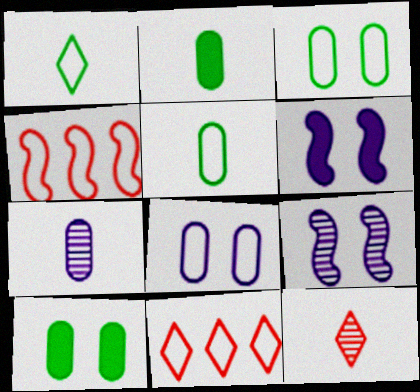[[1, 4, 8], 
[2, 9, 11]]